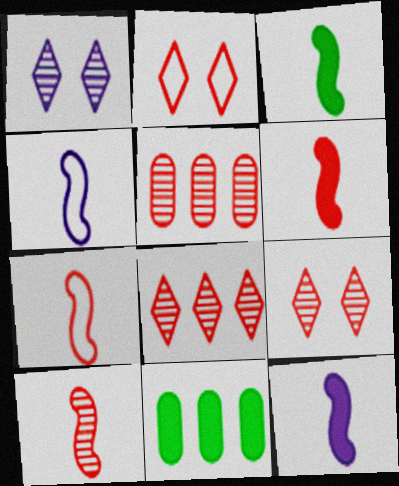[[1, 7, 11], 
[2, 5, 6], 
[3, 4, 10], 
[3, 6, 12], 
[4, 9, 11], 
[5, 9, 10], 
[6, 7, 10]]